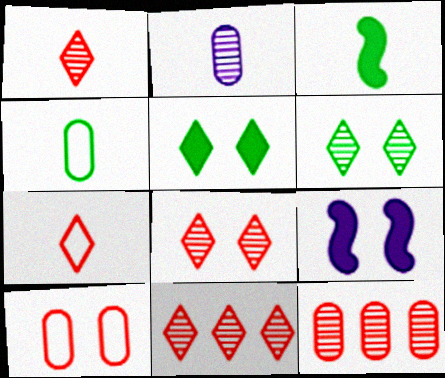[[1, 8, 11], 
[2, 3, 7], 
[4, 9, 11], 
[6, 9, 10]]